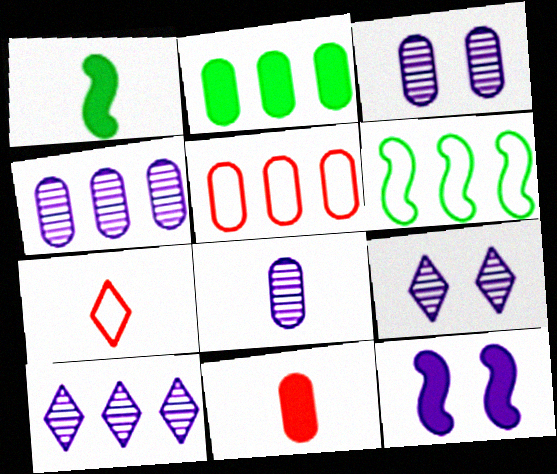[[1, 5, 9], 
[1, 7, 8], 
[2, 4, 5], 
[3, 4, 8], 
[6, 9, 11]]